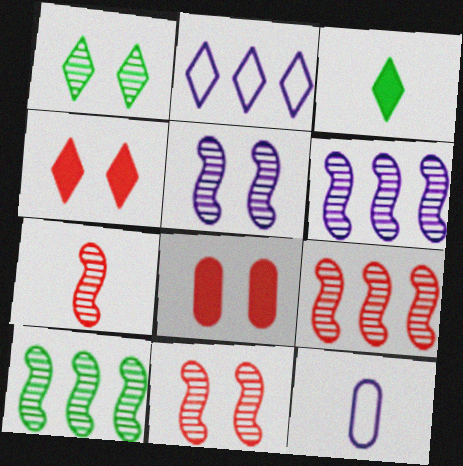[[3, 7, 12], 
[4, 10, 12], 
[5, 7, 10], 
[6, 9, 10], 
[7, 9, 11]]